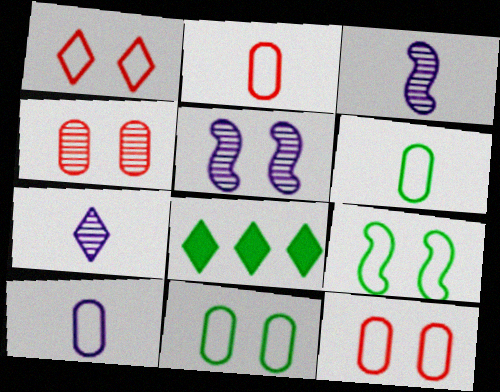[[1, 7, 8], 
[2, 5, 8], 
[2, 6, 10], 
[3, 8, 12]]